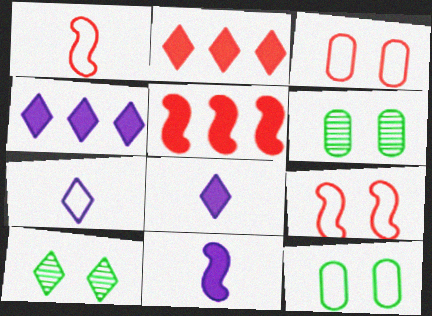[[1, 4, 6], 
[2, 7, 10], 
[5, 6, 7]]